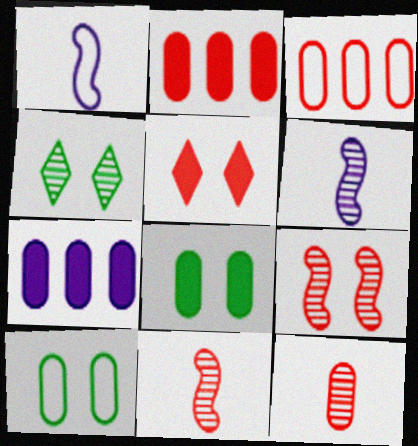[[1, 2, 4], 
[3, 5, 11], 
[7, 10, 12]]